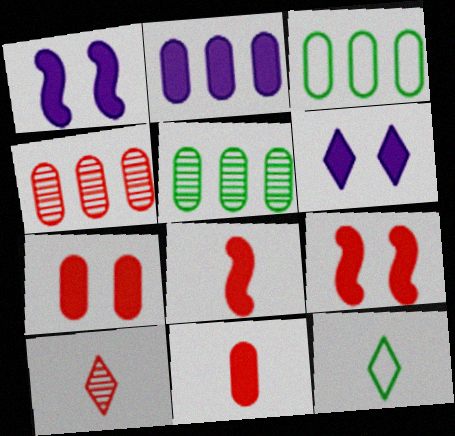[[1, 3, 10], 
[1, 4, 12], 
[2, 3, 4]]